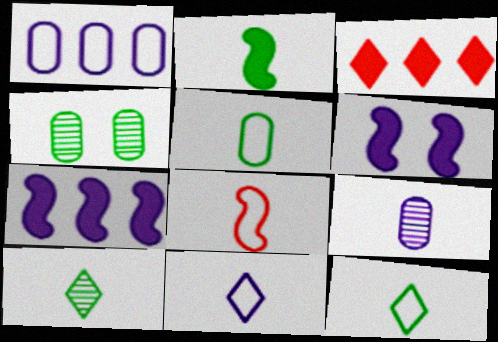[[2, 5, 10], 
[5, 8, 11]]